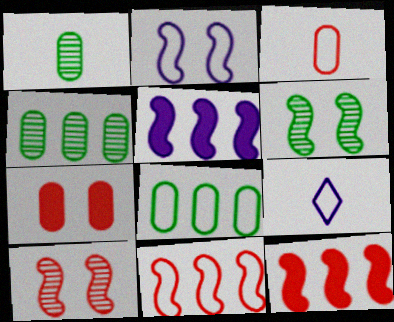[]